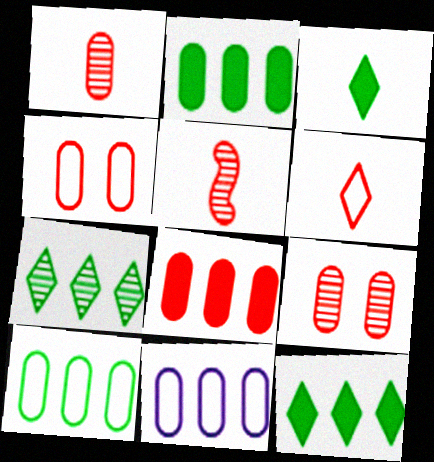[[1, 4, 8]]